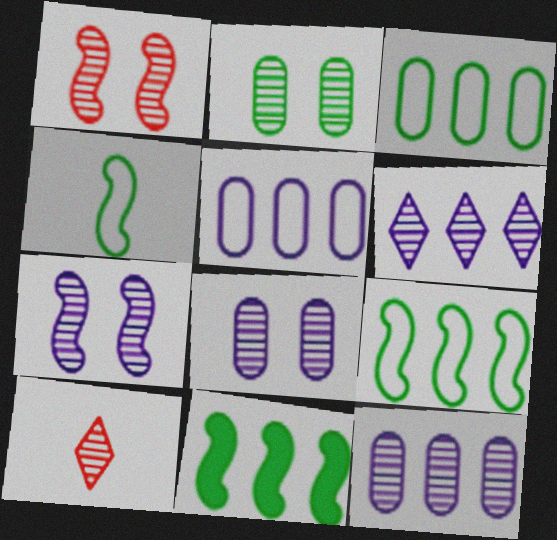[]